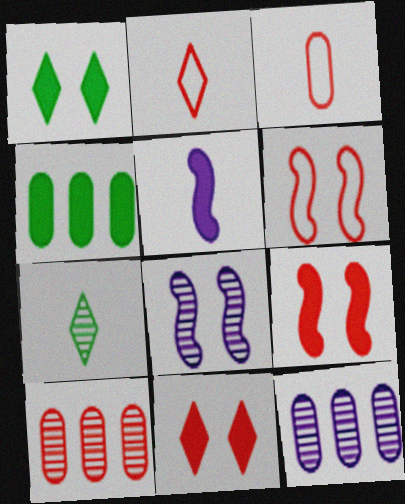[[2, 4, 8], 
[2, 9, 10], 
[3, 5, 7], 
[4, 5, 11], 
[7, 8, 10]]